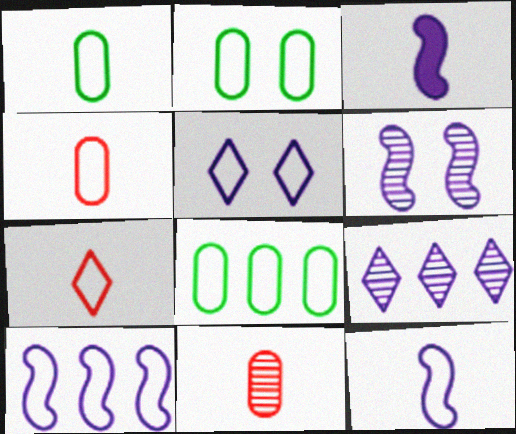[[1, 2, 8], 
[1, 7, 12], 
[2, 7, 10], 
[3, 6, 10]]